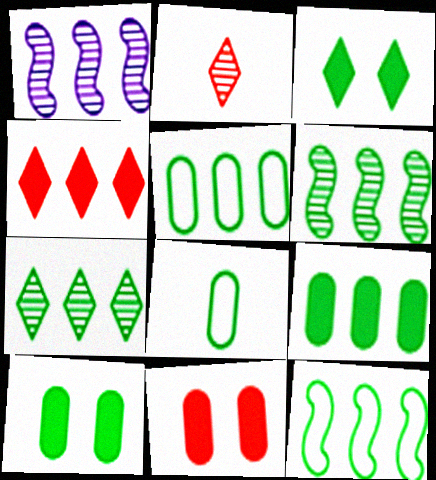[[1, 4, 5], 
[3, 6, 8], 
[7, 9, 12]]